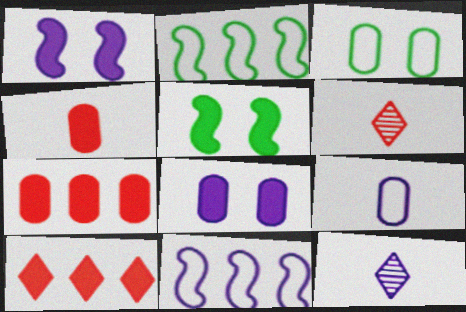[[2, 6, 8], 
[8, 11, 12]]